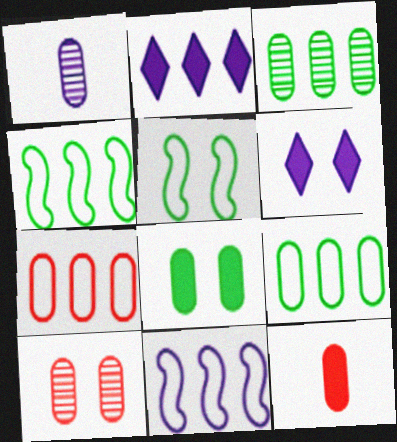[[1, 3, 10], 
[1, 6, 11], 
[1, 7, 8], 
[5, 6, 10], 
[7, 10, 12]]